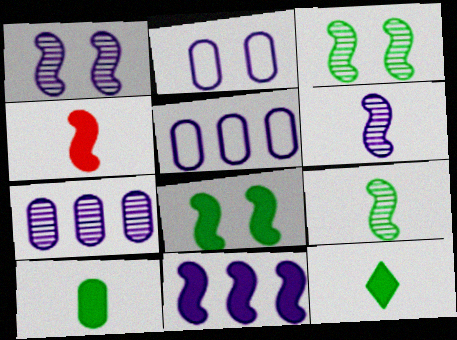[[4, 8, 11]]